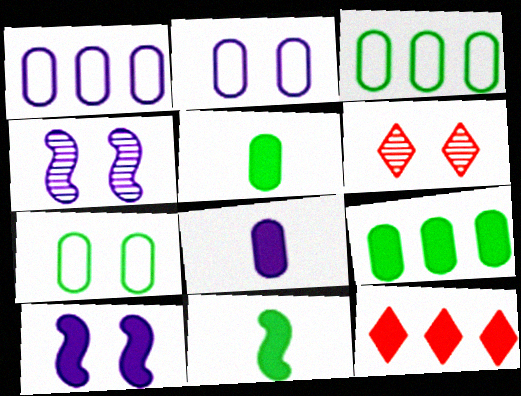[[1, 6, 11], 
[5, 10, 12], 
[6, 7, 10]]